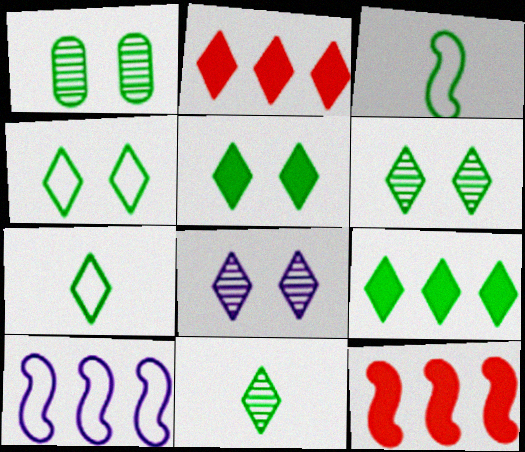[[1, 3, 9], 
[2, 7, 8], 
[4, 5, 6], 
[4, 9, 11], 
[6, 7, 9]]